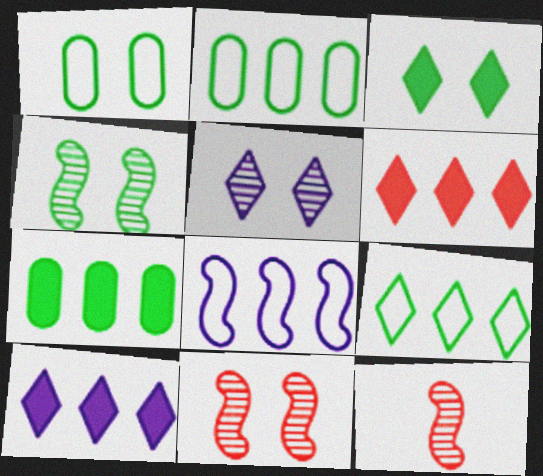[[1, 3, 4], 
[1, 10, 12]]